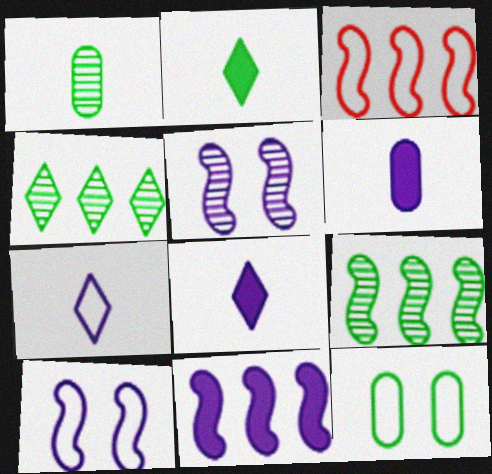[[2, 9, 12], 
[3, 7, 12], 
[3, 9, 11]]